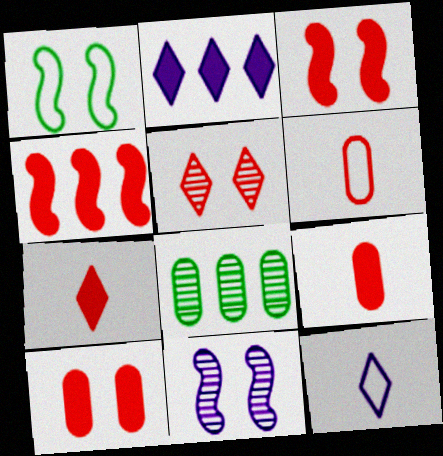[[1, 3, 11], 
[3, 8, 12], 
[4, 5, 6], 
[4, 7, 10]]